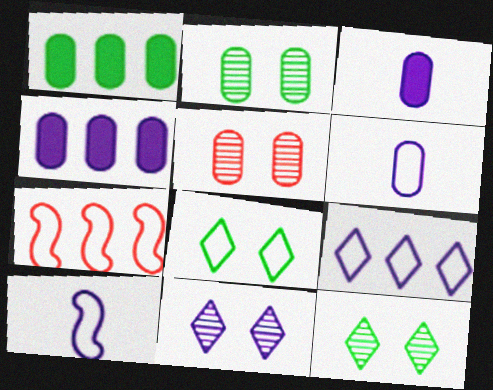[[1, 5, 6], 
[3, 7, 12], 
[4, 10, 11], 
[6, 7, 8]]